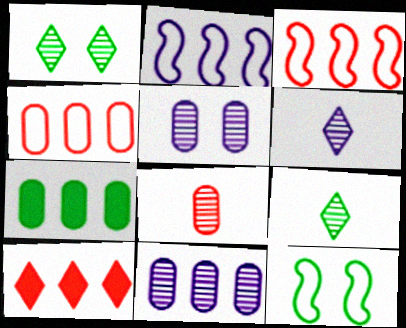[[4, 7, 11], 
[7, 9, 12]]